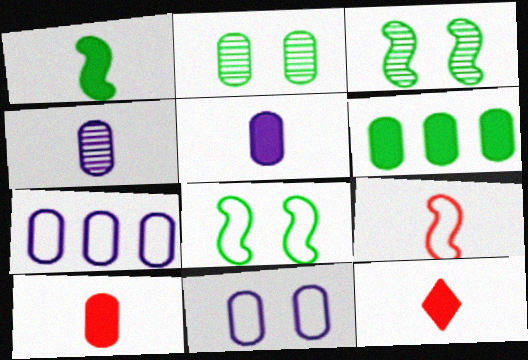[[1, 5, 12], 
[2, 7, 10], 
[3, 7, 12]]